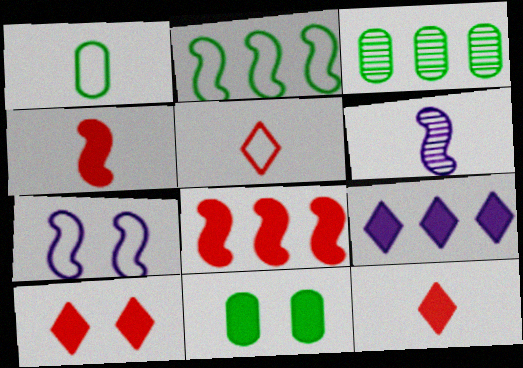[[1, 3, 11], 
[1, 6, 12], 
[3, 7, 12], 
[4, 9, 11]]